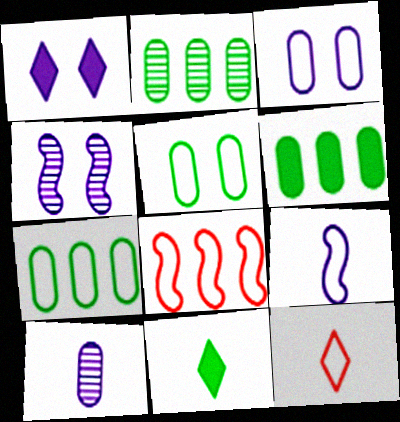[[1, 3, 4], 
[2, 6, 7], 
[4, 6, 12]]